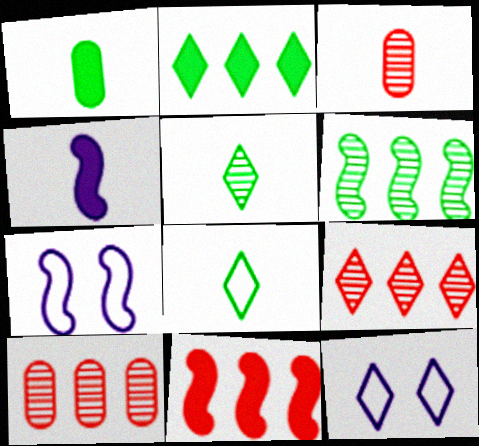[[1, 7, 9], 
[2, 3, 7], 
[3, 4, 8]]